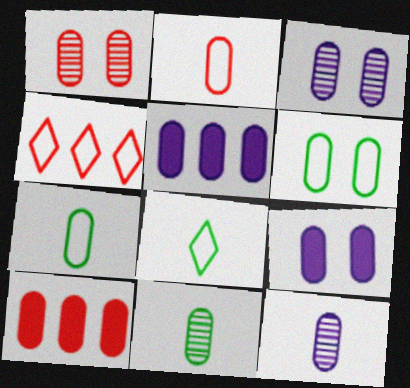[[1, 2, 10], 
[1, 5, 7], 
[1, 6, 9], 
[3, 7, 10], 
[6, 10, 12]]